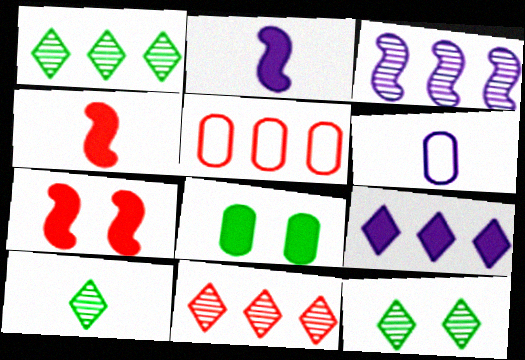[[1, 6, 7], 
[1, 10, 12], 
[2, 5, 12], 
[4, 6, 10], 
[4, 8, 9]]